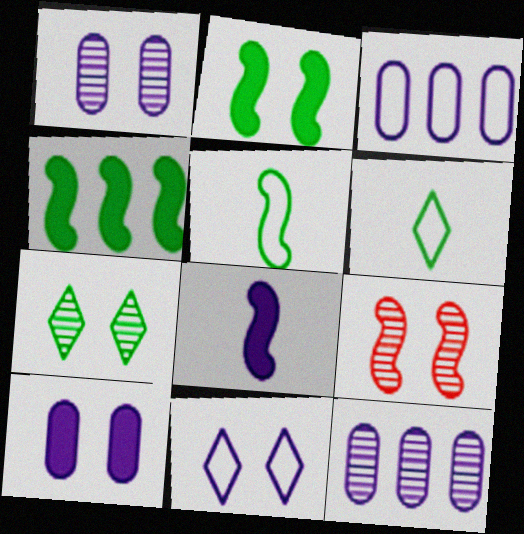[[1, 7, 9], 
[8, 11, 12]]